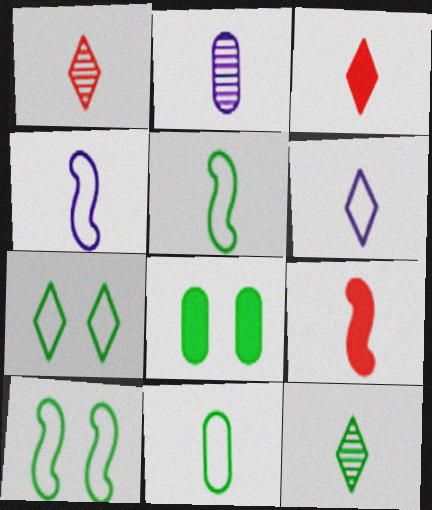[[2, 3, 5], 
[3, 6, 12]]